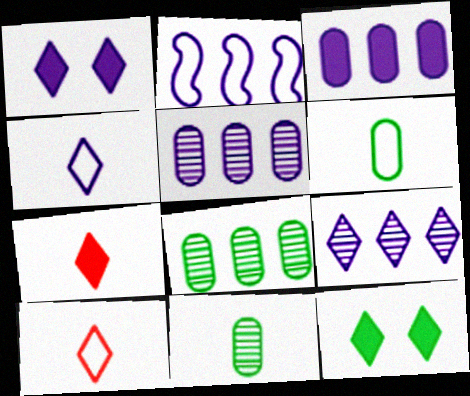[[1, 4, 9], 
[2, 3, 9], 
[9, 10, 12]]